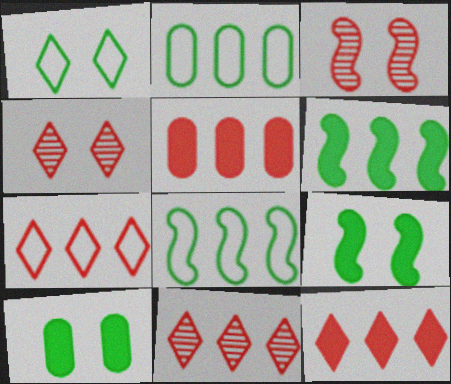[[7, 11, 12]]